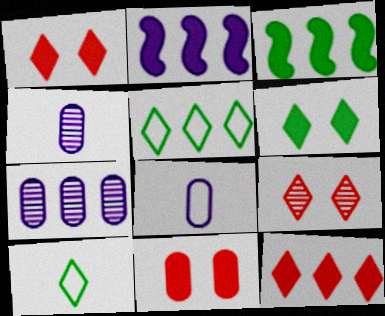[[3, 8, 9]]